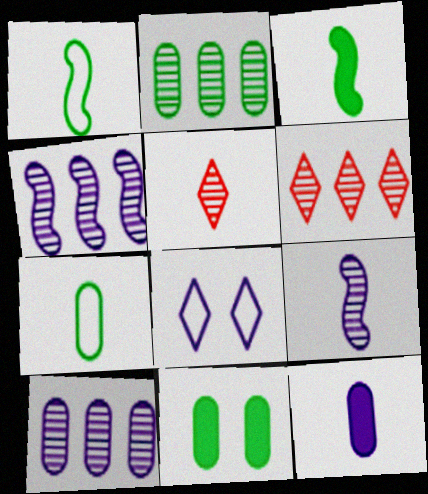[[1, 5, 12], 
[2, 4, 6], 
[2, 7, 11], 
[4, 8, 12]]